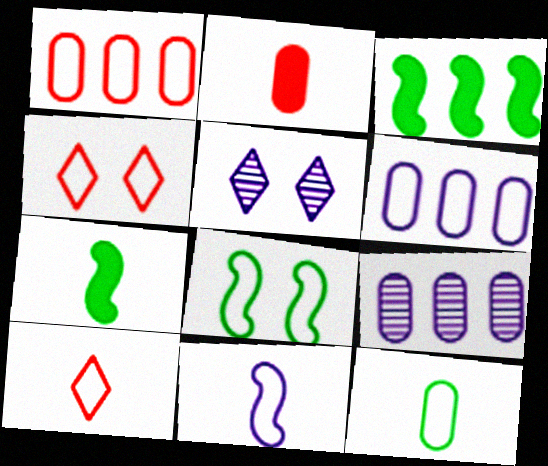[[1, 5, 7], 
[4, 7, 9], 
[6, 8, 10], 
[10, 11, 12]]